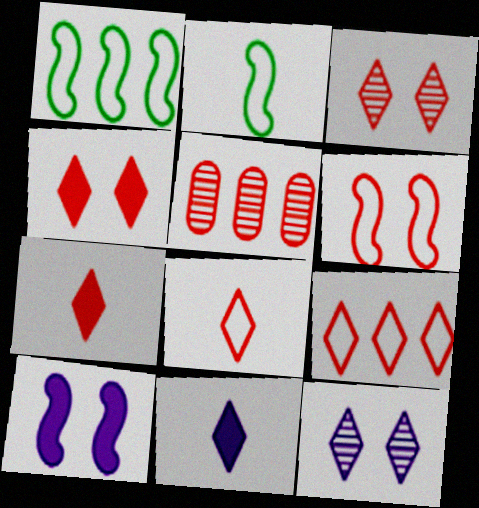[[3, 7, 9], 
[5, 6, 7]]